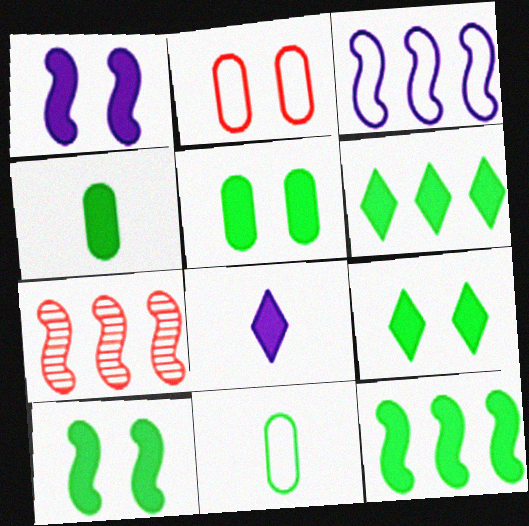[[3, 7, 12], 
[4, 6, 10], 
[4, 9, 12], 
[5, 9, 10]]